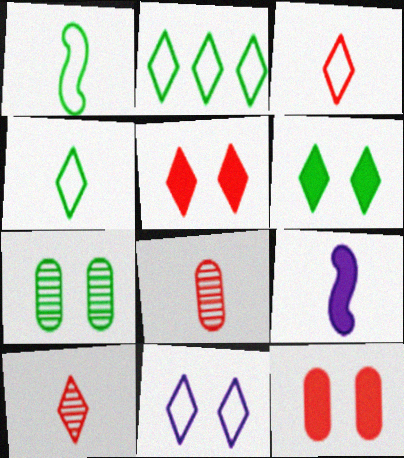[[2, 3, 11], 
[4, 8, 9]]